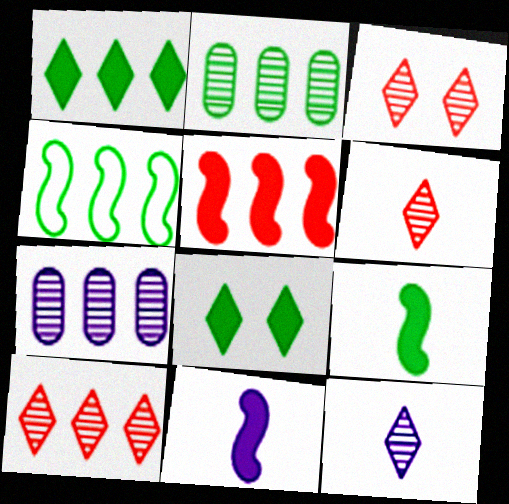[[1, 2, 4], 
[3, 6, 10]]